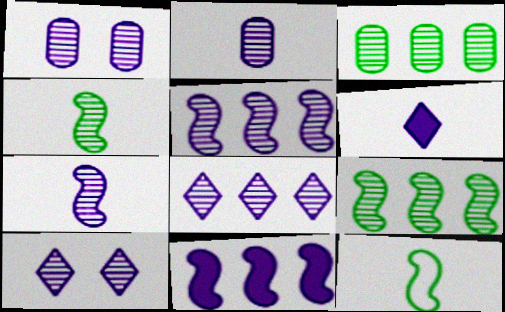[[1, 7, 8], 
[2, 5, 10]]